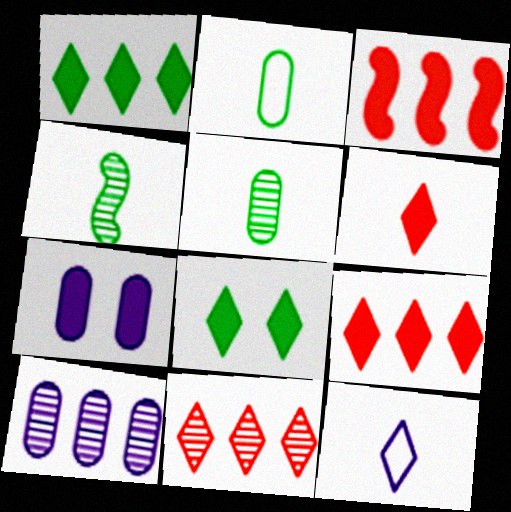[[8, 11, 12]]